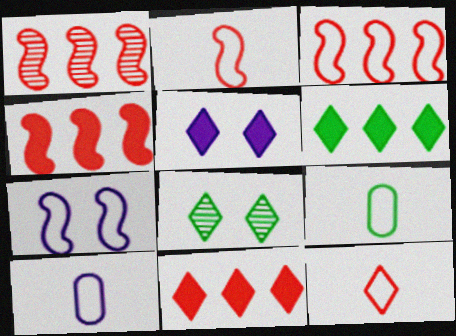[[1, 3, 4], 
[1, 5, 9], 
[4, 8, 10]]